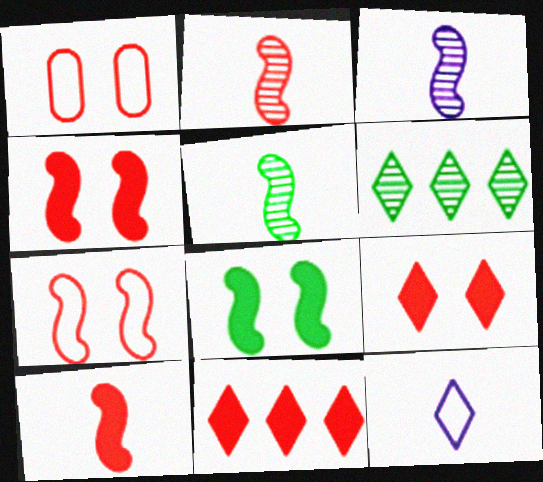[[1, 2, 11], 
[2, 3, 5], 
[6, 9, 12]]